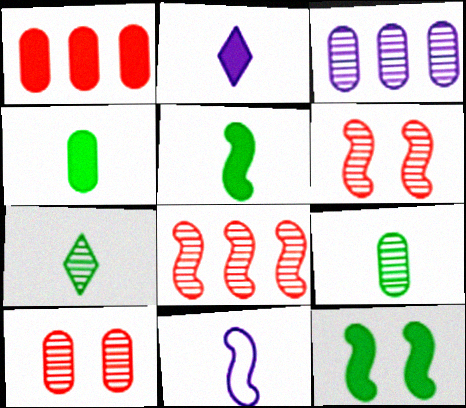[[1, 2, 12], 
[3, 6, 7], 
[3, 9, 10], 
[8, 11, 12]]